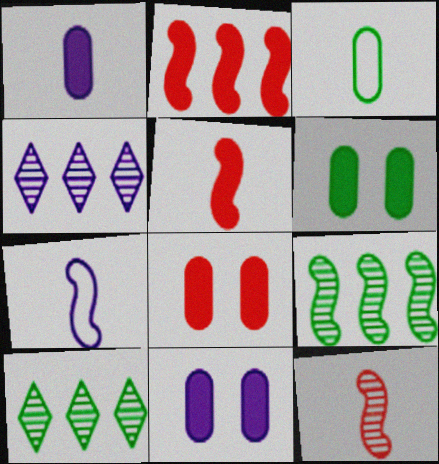[[4, 7, 11], 
[6, 8, 11], 
[7, 8, 10]]